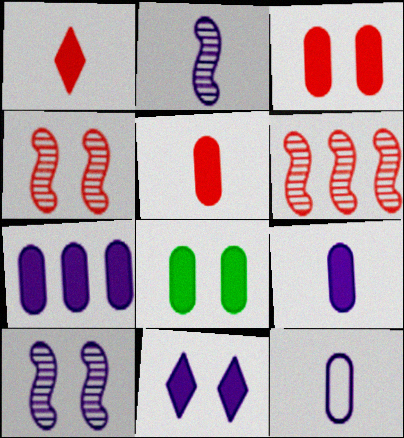[[5, 7, 8]]